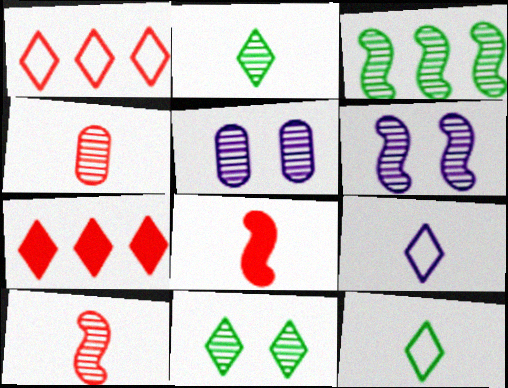[[3, 6, 10], 
[7, 9, 11]]